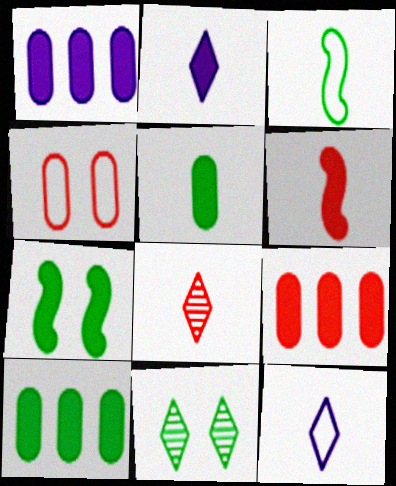[[1, 9, 10], 
[2, 5, 6], 
[2, 7, 9], 
[3, 10, 11]]